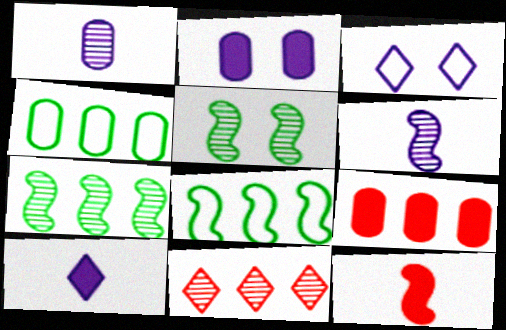[[1, 5, 11]]